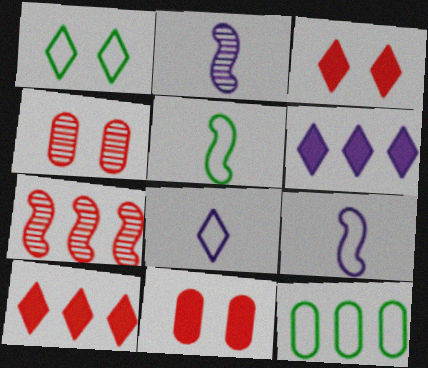[[1, 5, 12], 
[2, 3, 12], 
[4, 5, 6], 
[6, 7, 12]]